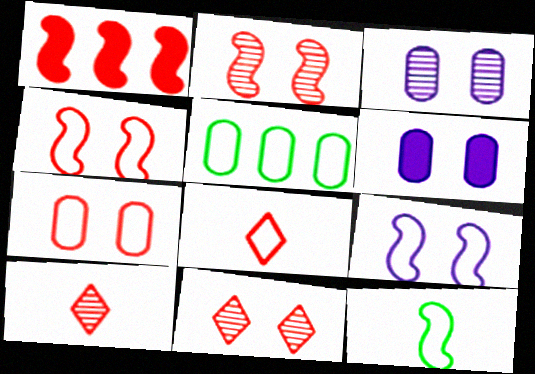[[1, 7, 10], 
[5, 8, 9]]